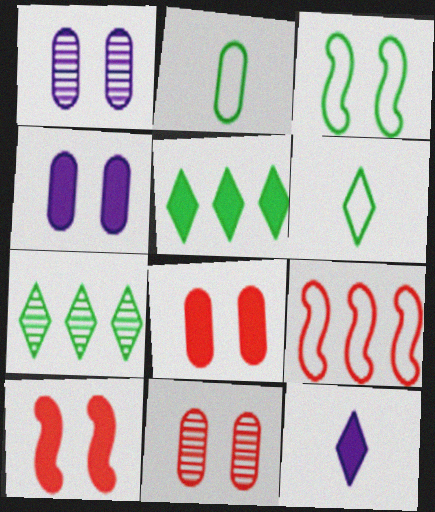[]